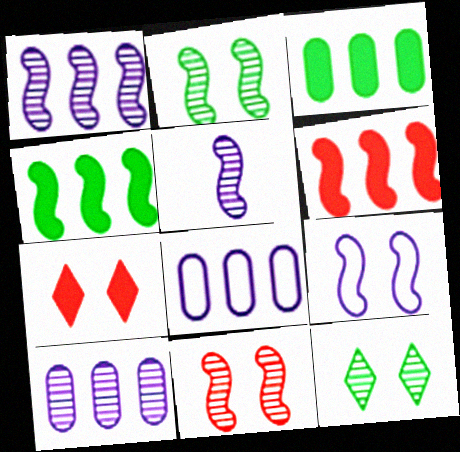[]